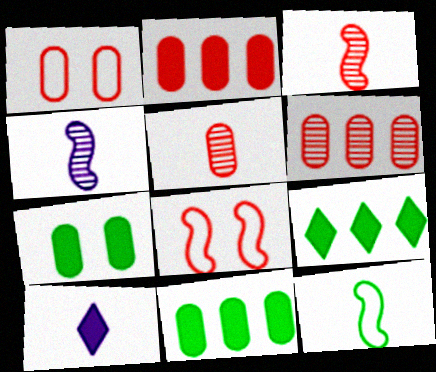[[1, 2, 5], 
[1, 4, 9], 
[5, 10, 12]]